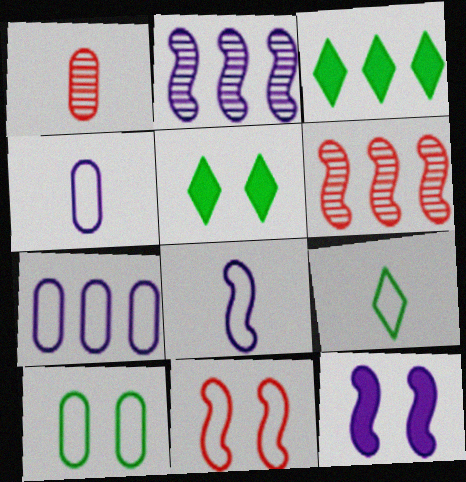[[2, 8, 12], 
[3, 6, 7], 
[4, 5, 6], 
[7, 9, 11]]